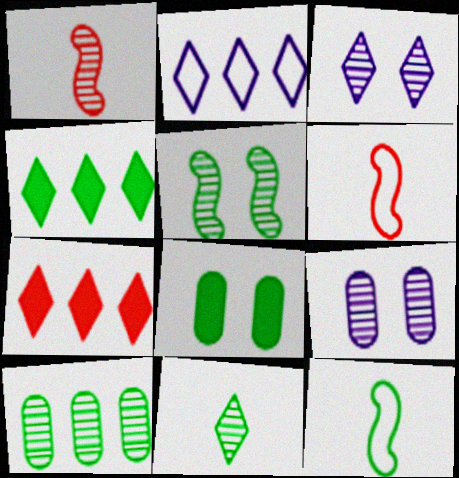[[1, 2, 8], 
[1, 3, 10], 
[4, 6, 9], 
[5, 10, 11], 
[7, 9, 12]]